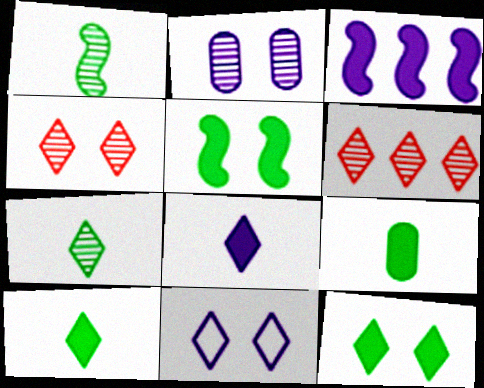[[1, 2, 6], 
[4, 11, 12], 
[6, 10, 11]]